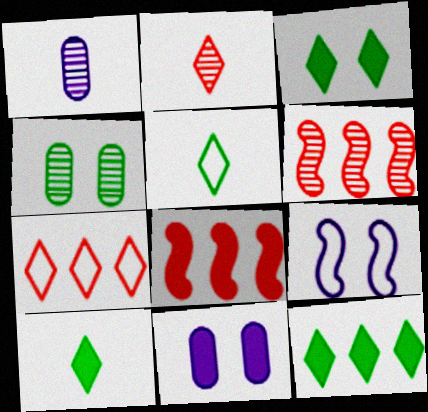[[3, 10, 12], 
[5, 6, 11], 
[8, 10, 11]]